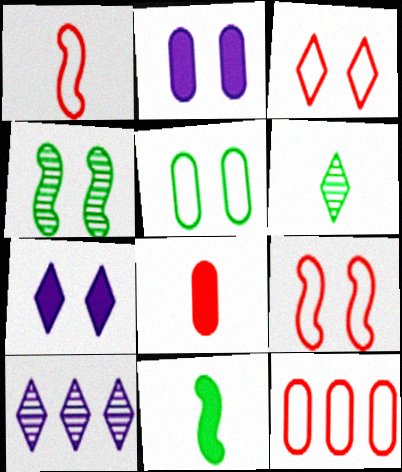[[1, 3, 12], 
[2, 3, 4]]